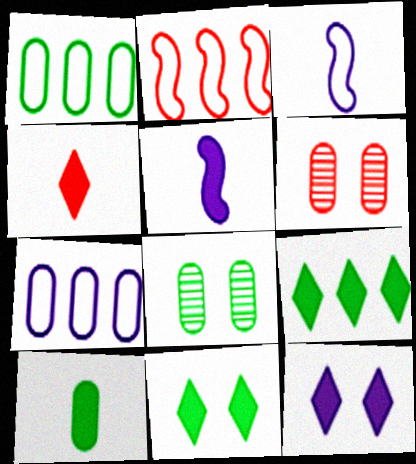[[1, 8, 10], 
[2, 4, 6], 
[3, 6, 9], 
[4, 5, 10], 
[4, 9, 12], 
[6, 7, 10]]